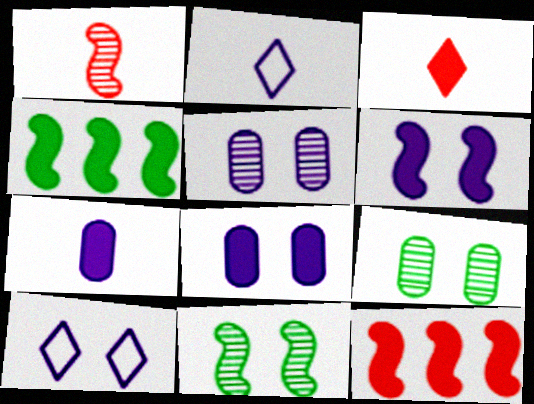[[2, 9, 12], 
[3, 4, 8], 
[5, 6, 10]]